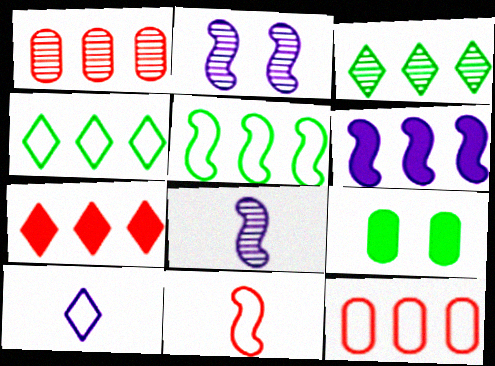[[1, 4, 6], 
[3, 6, 12]]